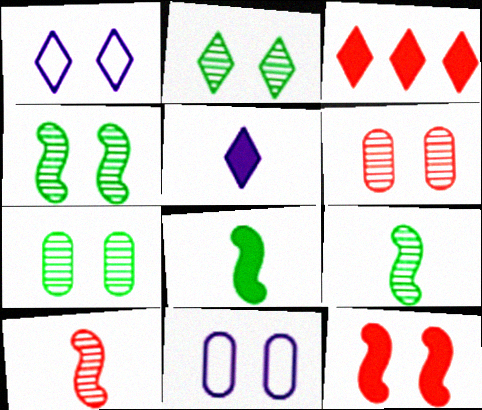[[1, 7, 12], 
[2, 4, 7], 
[2, 11, 12], 
[3, 9, 11]]